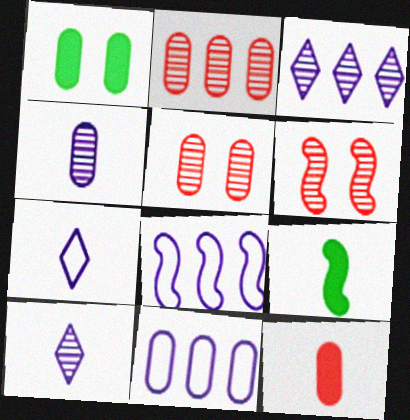[[6, 8, 9]]